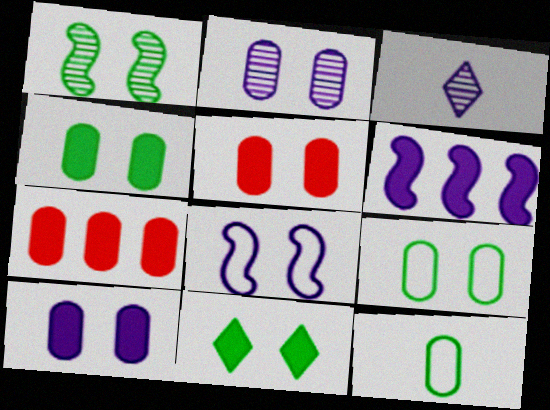[[1, 9, 11], 
[2, 5, 9], 
[2, 7, 12], 
[4, 5, 10]]